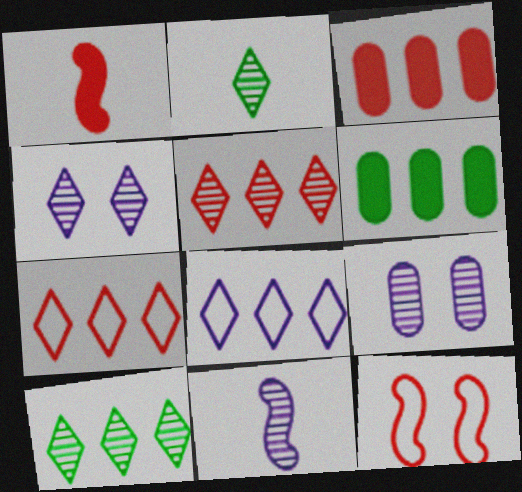[[2, 4, 5]]